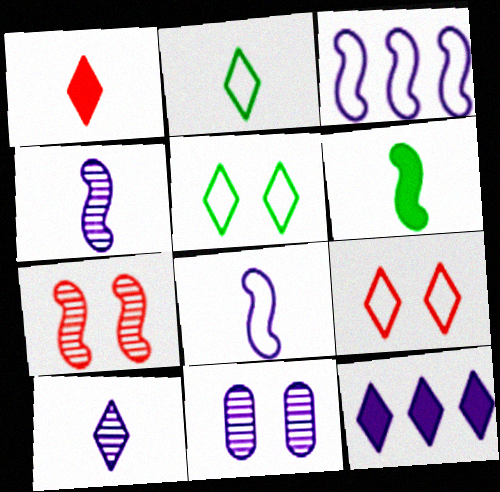[[1, 2, 10], 
[3, 6, 7], 
[8, 11, 12]]